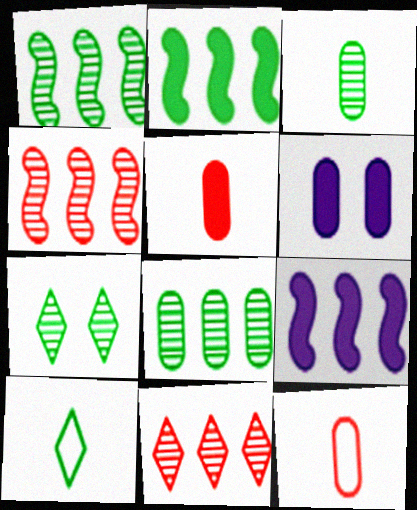[[1, 3, 7], 
[4, 6, 10], 
[6, 8, 12], 
[7, 9, 12]]